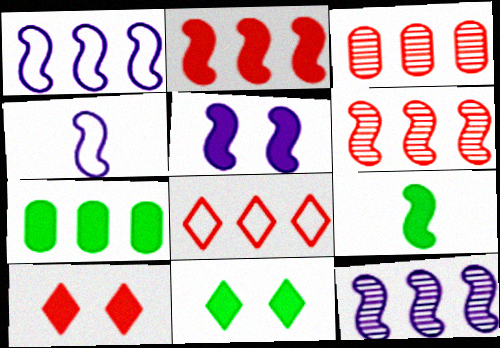[[2, 3, 8], 
[2, 5, 9], 
[3, 4, 11], 
[4, 5, 12], 
[7, 8, 12], 
[7, 9, 11]]